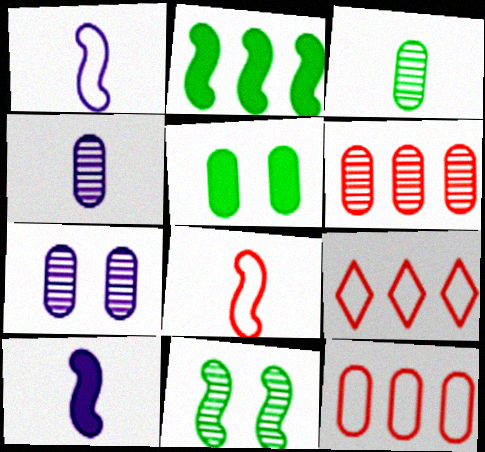[[3, 6, 7], 
[4, 5, 12]]